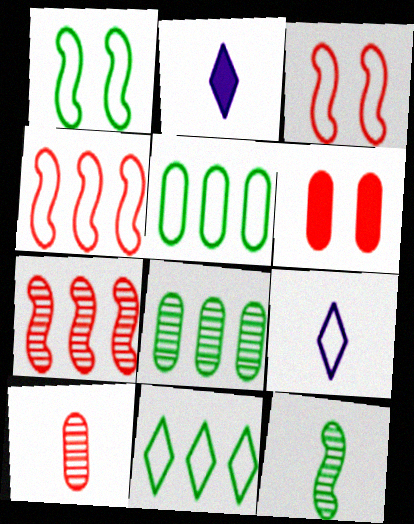[[2, 3, 8], 
[3, 5, 9]]